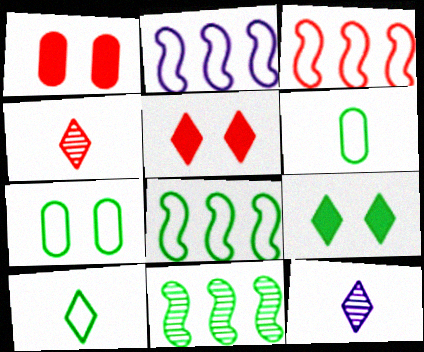[[1, 3, 4], 
[1, 8, 12], 
[2, 3, 8], 
[6, 9, 11], 
[7, 8, 10]]